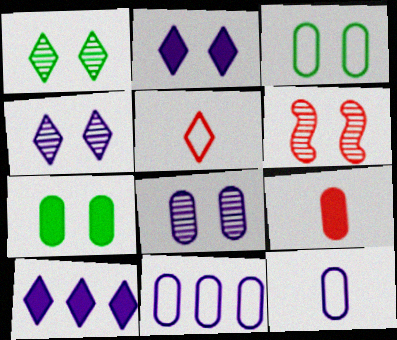[[1, 5, 10], 
[1, 6, 8], 
[2, 3, 6]]